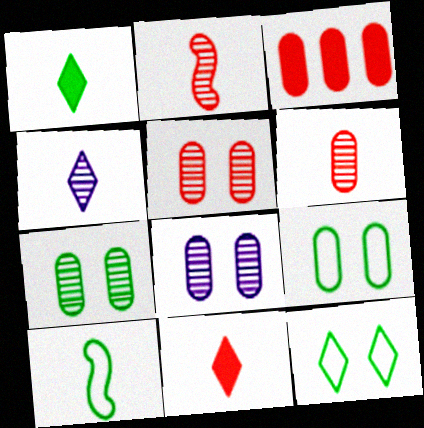[[5, 7, 8]]